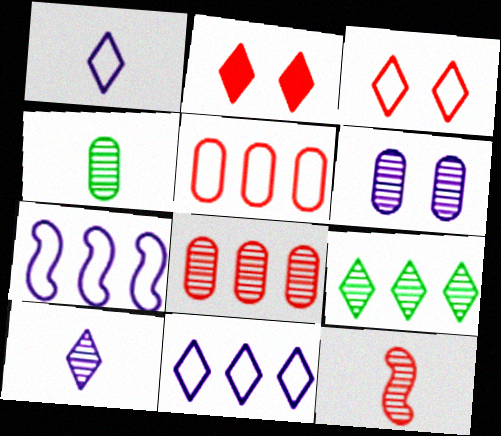[[1, 2, 9], 
[2, 4, 7], 
[2, 5, 12], 
[4, 6, 8], 
[4, 10, 12], 
[6, 9, 12]]